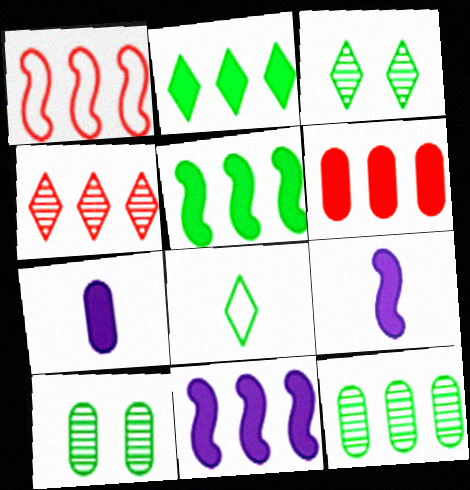[[1, 3, 7], 
[1, 4, 6], 
[2, 3, 8], 
[2, 6, 11], 
[5, 8, 10]]